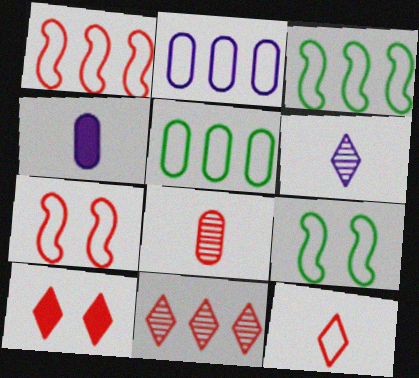[[1, 8, 10], 
[2, 9, 12], 
[4, 9, 11], 
[10, 11, 12]]